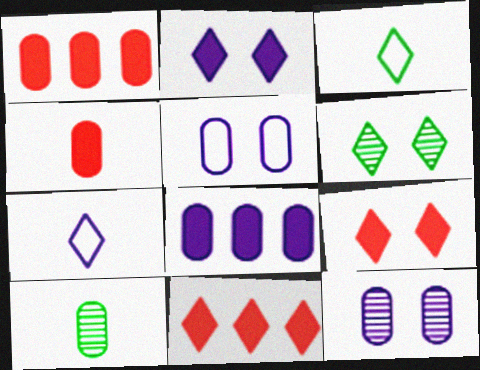[[1, 5, 10], 
[6, 7, 11]]